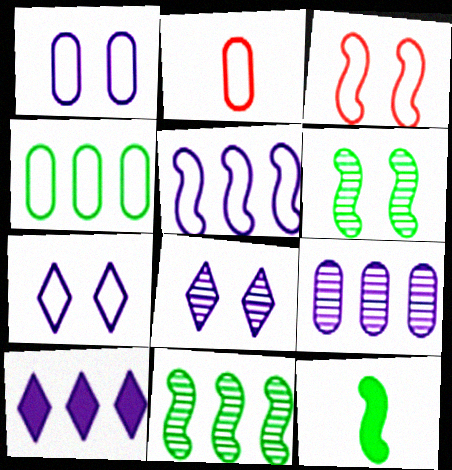[[1, 2, 4], 
[2, 6, 10], 
[5, 9, 10]]